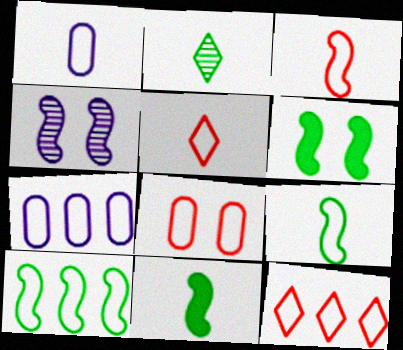[[1, 5, 9], 
[3, 8, 12], 
[7, 10, 12]]